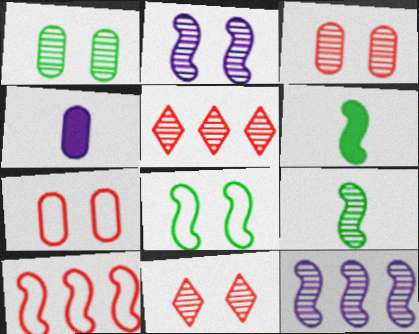[[1, 2, 11], 
[2, 6, 10], 
[4, 5, 8]]